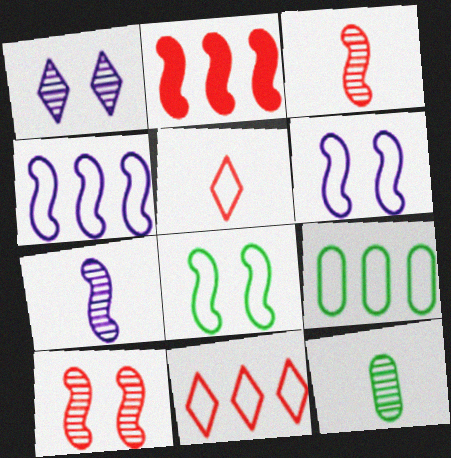[[2, 7, 8], 
[4, 9, 11], 
[5, 6, 9]]